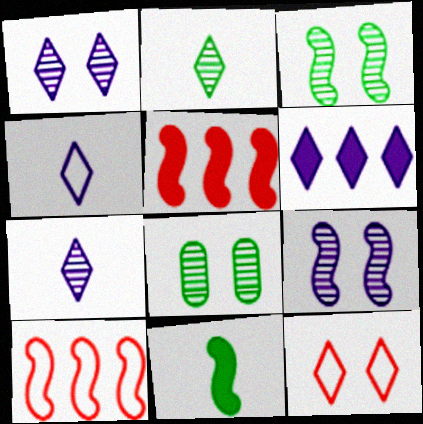[[1, 4, 6], 
[2, 6, 12], 
[4, 5, 8], 
[9, 10, 11]]